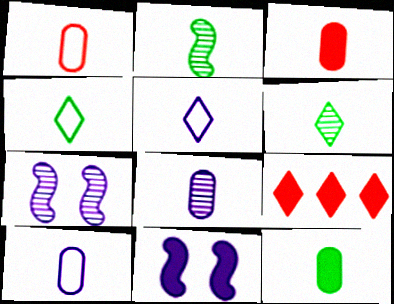[[1, 8, 12], 
[2, 3, 5], 
[2, 4, 12], 
[9, 11, 12]]